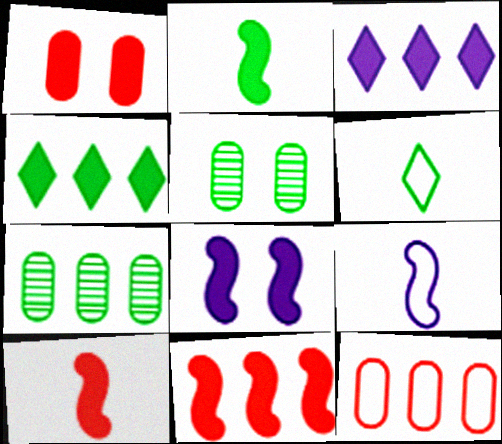[[1, 2, 3], 
[2, 8, 11]]